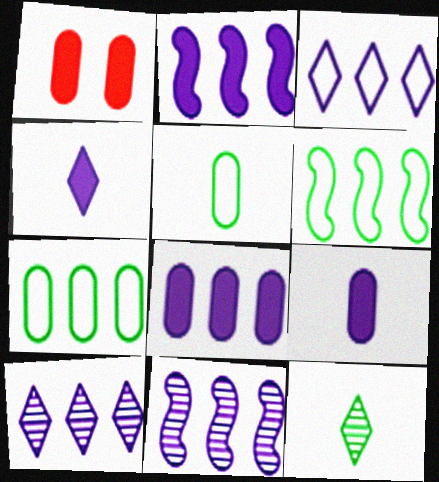[[3, 8, 11]]